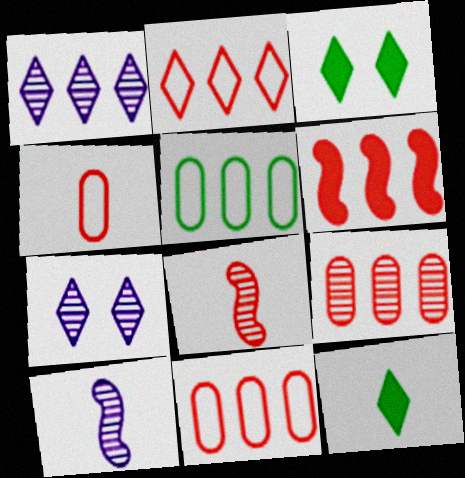[[1, 5, 6], 
[2, 6, 9], 
[2, 7, 12], 
[3, 10, 11], 
[4, 10, 12]]